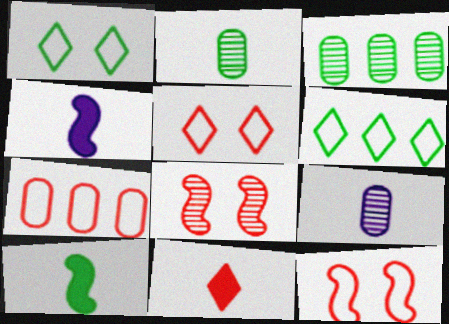[[1, 3, 10], 
[3, 4, 5], 
[7, 8, 11]]